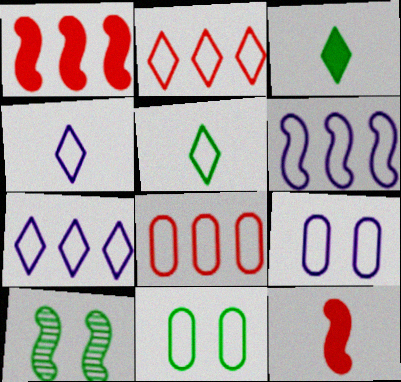[[4, 6, 9], 
[6, 10, 12]]